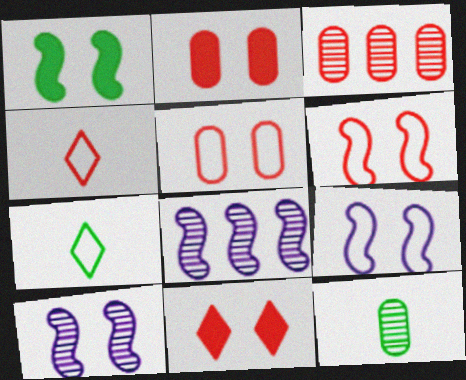[[1, 6, 10], 
[2, 7, 8]]